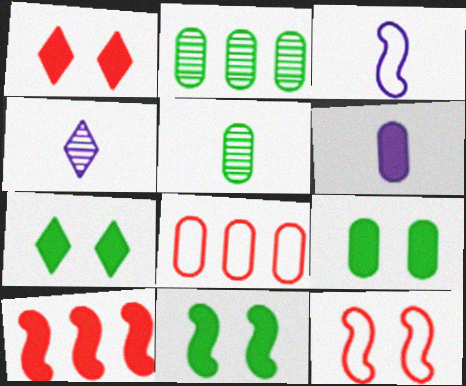[[1, 2, 3], 
[3, 4, 6], 
[4, 8, 11], 
[6, 7, 10], 
[7, 9, 11]]